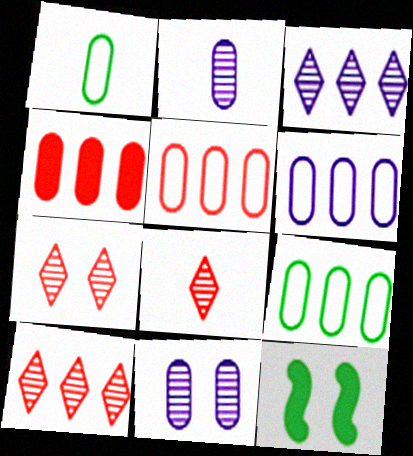[[1, 4, 11], 
[5, 6, 9], 
[6, 8, 12], 
[7, 8, 10]]